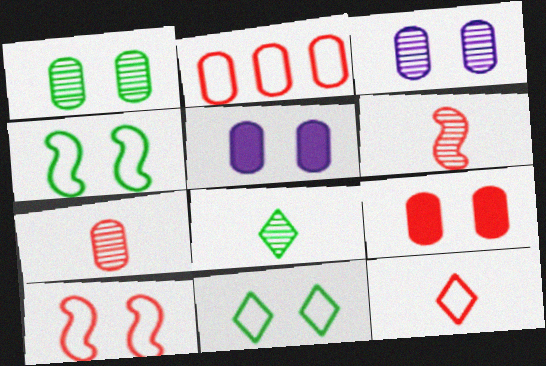[[2, 7, 9], 
[2, 10, 12]]